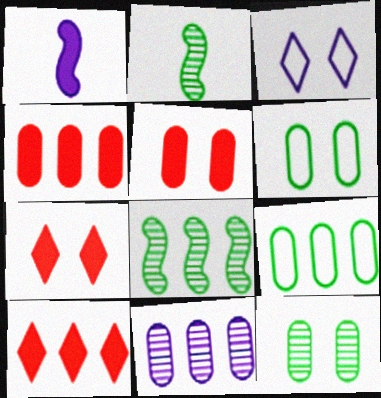[[1, 3, 11], 
[2, 3, 4], 
[4, 9, 11]]